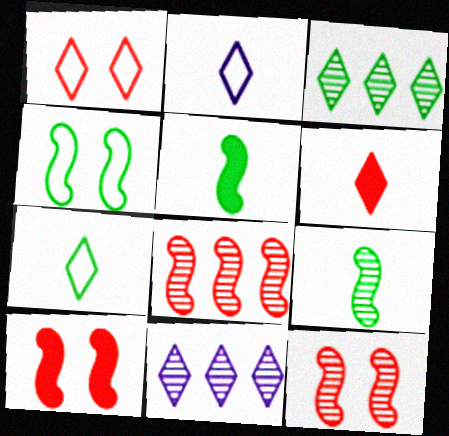[]